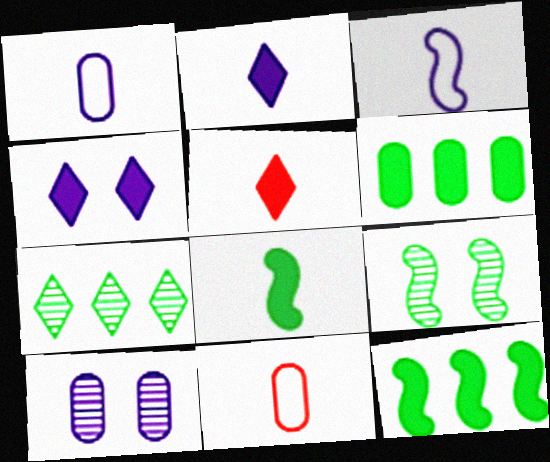[[6, 10, 11]]